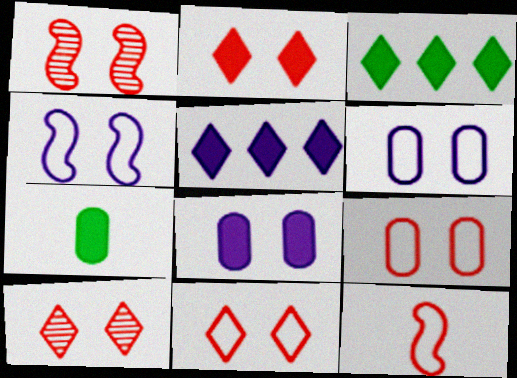[[1, 2, 9], 
[2, 10, 11]]